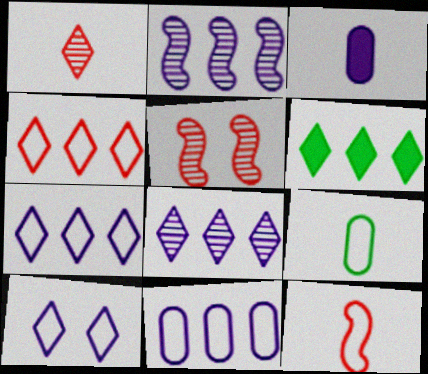[[1, 6, 10], 
[2, 3, 10], 
[4, 6, 8]]